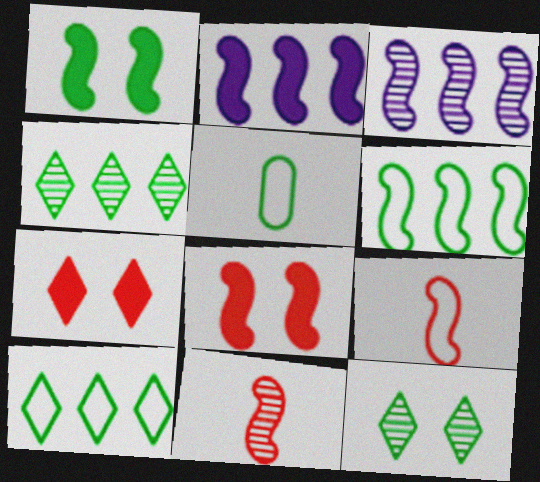[[1, 3, 9], 
[1, 4, 5], 
[3, 5, 7]]